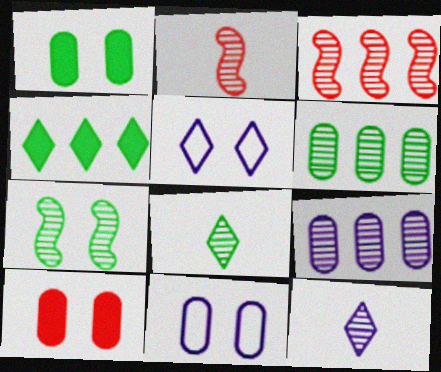[[2, 4, 11], 
[5, 7, 10], 
[6, 7, 8]]